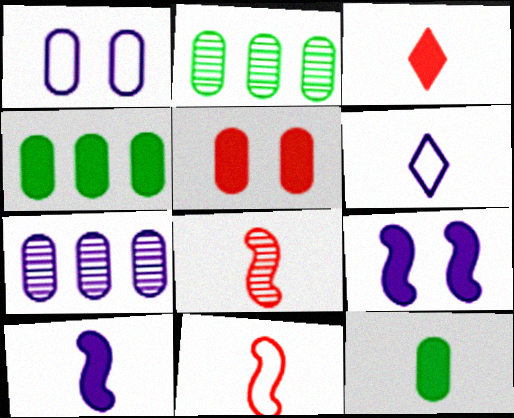[[3, 4, 9], 
[3, 10, 12], 
[6, 7, 9], 
[6, 8, 12]]